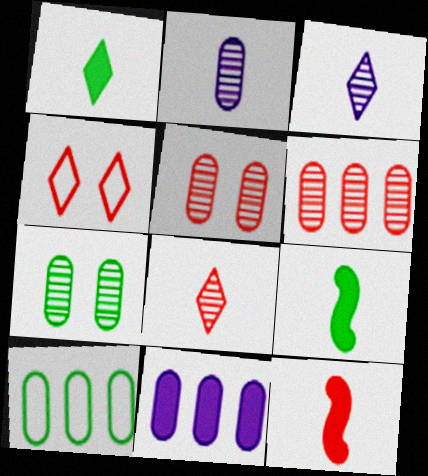[[2, 6, 7], 
[4, 6, 12], 
[6, 10, 11]]